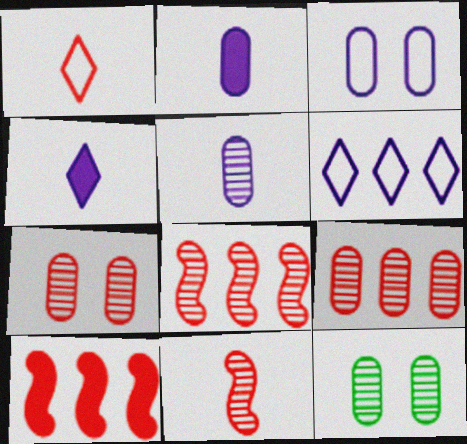[[1, 7, 10], 
[5, 9, 12]]